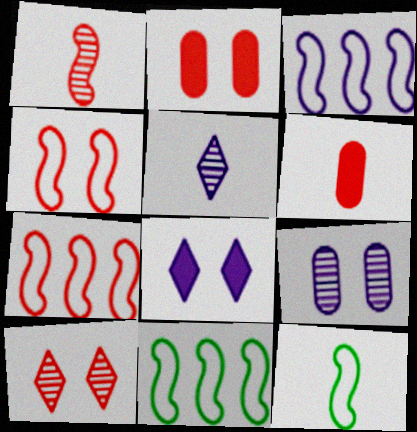[[2, 4, 10], 
[2, 5, 11], 
[3, 4, 12], 
[3, 7, 11], 
[5, 6, 12], 
[6, 7, 10]]